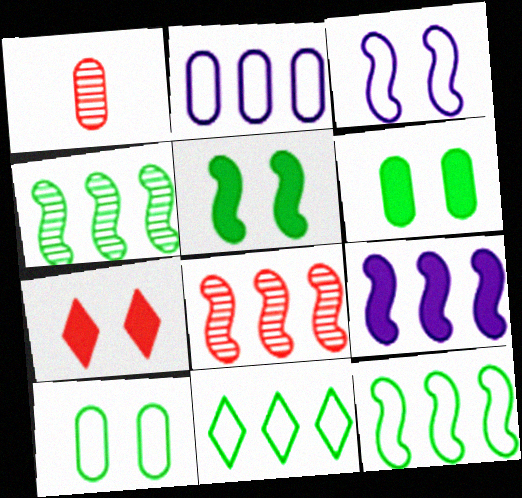[[1, 2, 6], 
[8, 9, 12]]